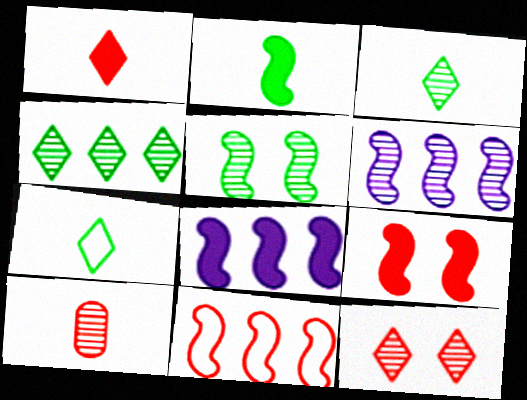[[2, 8, 9]]